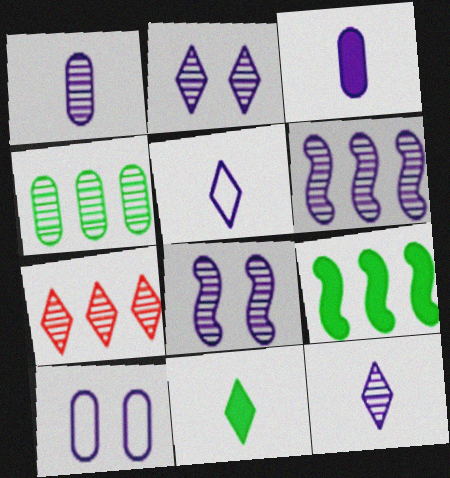[[1, 2, 6], 
[4, 6, 7]]